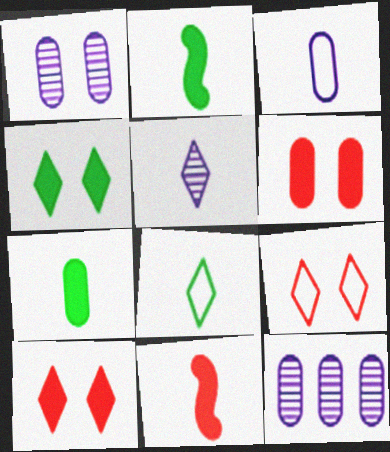[[2, 9, 12]]